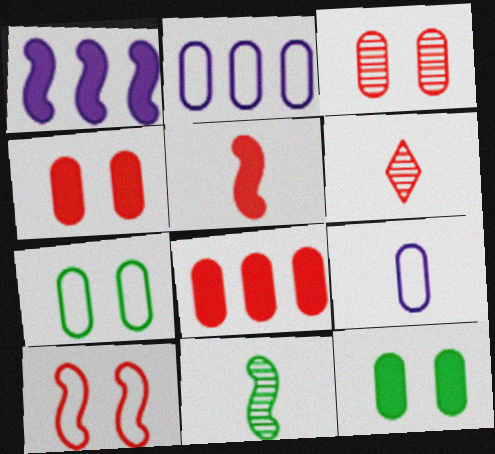[[1, 6, 7], 
[1, 10, 11], 
[6, 8, 10]]